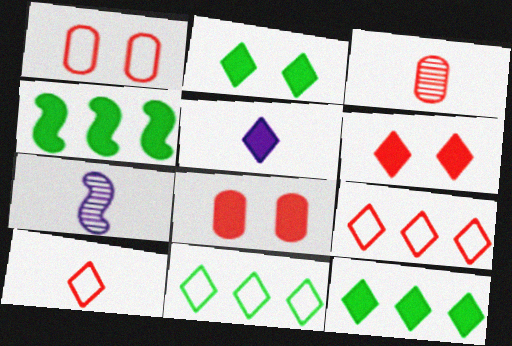[[1, 7, 12], 
[4, 5, 8], 
[5, 6, 12], 
[7, 8, 11]]